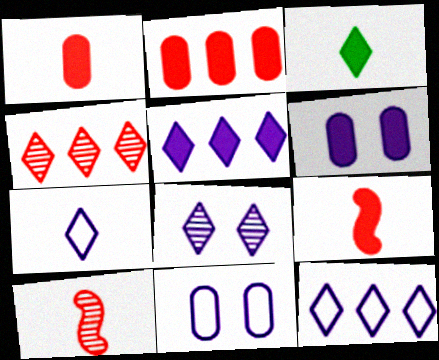[[5, 7, 8]]